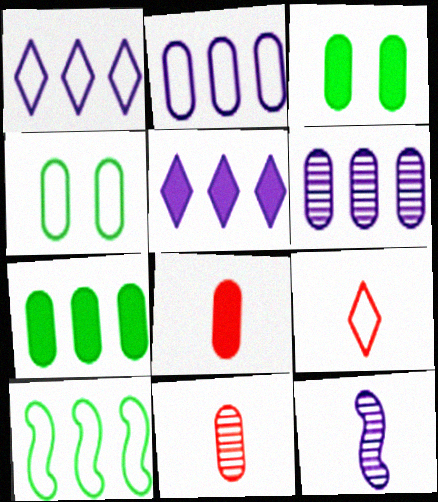[[2, 3, 11], 
[4, 6, 8]]